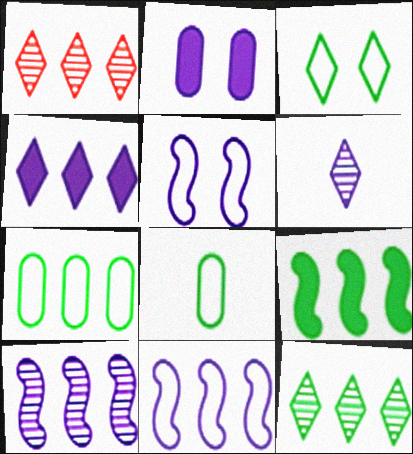[[2, 6, 11], 
[7, 9, 12]]